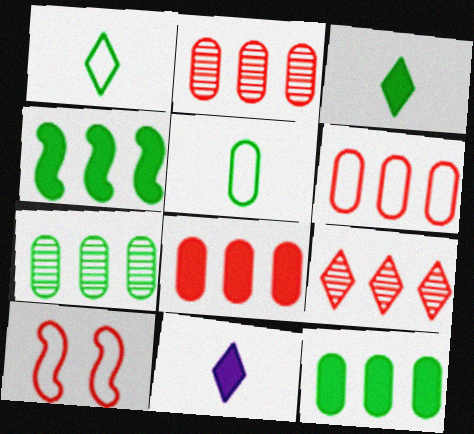[[2, 6, 8], 
[7, 10, 11]]